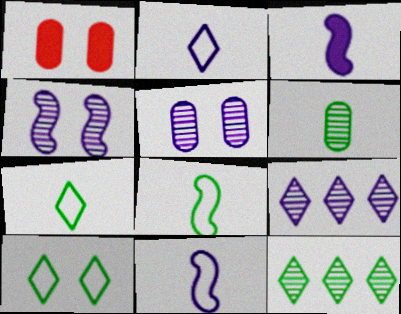[[1, 4, 10], 
[1, 8, 9], 
[1, 11, 12]]